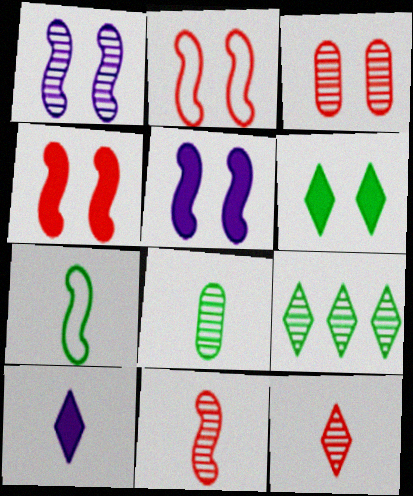[]